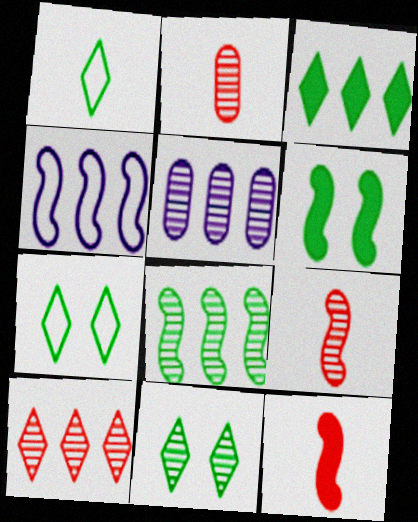[[1, 3, 11], 
[4, 6, 9], 
[5, 7, 12], 
[5, 8, 10], 
[5, 9, 11]]